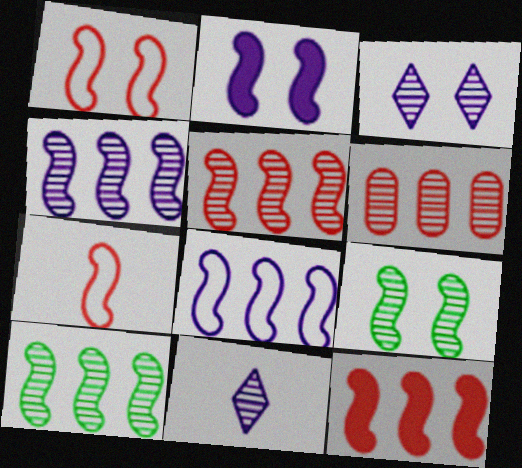[[1, 2, 9], 
[2, 7, 10], 
[4, 5, 10], 
[6, 9, 11], 
[8, 10, 12]]